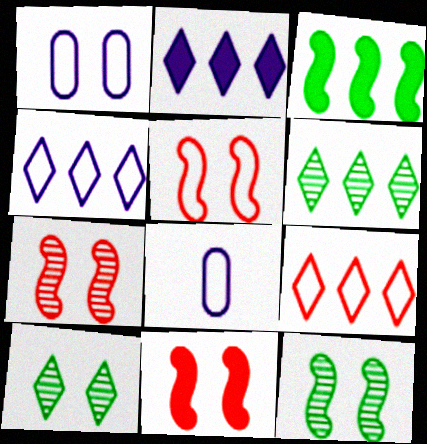[[1, 10, 11], 
[2, 6, 9], 
[5, 7, 11], 
[6, 8, 11]]